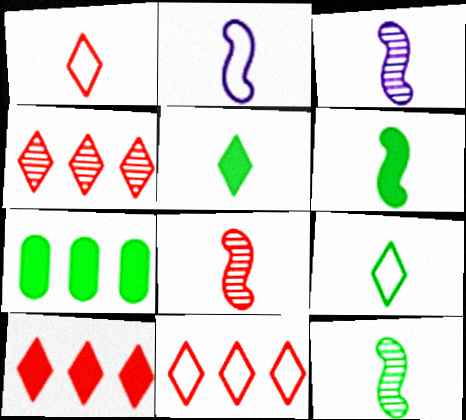[[2, 6, 8], 
[3, 8, 12], 
[4, 10, 11]]